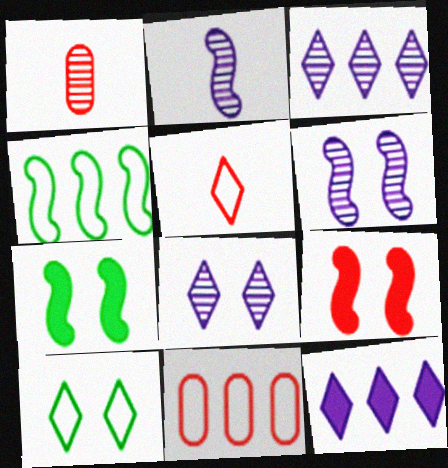[[2, 4, 9]]